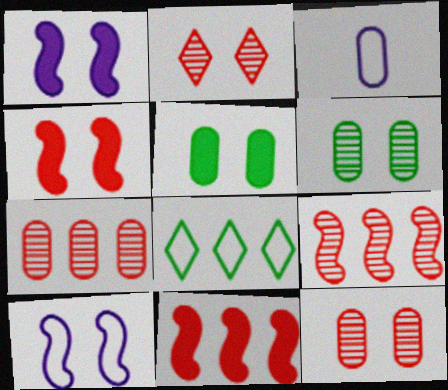[[2, 5, 10], 
[3, 5, 7]]